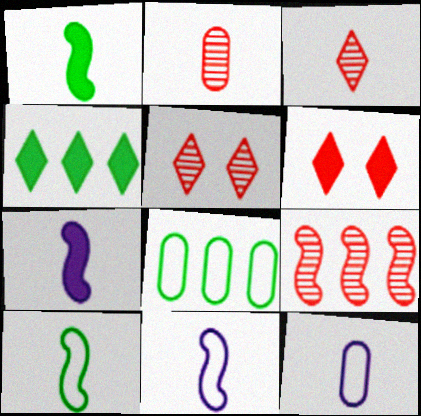[[1, 3, 12], 
[2, 5, 9], 
[5, 7, 8]]